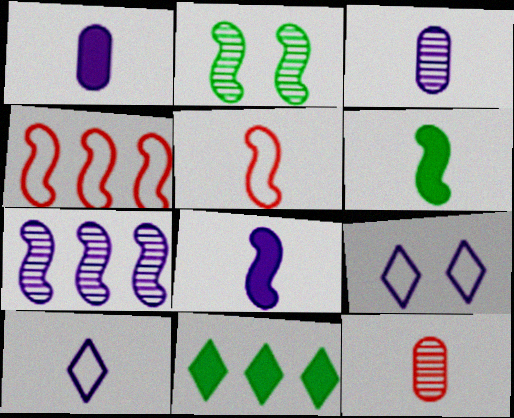[[1, 7, 9], 
[2, 4, 8], 
[3, 8, 10], 
[6, 10, 12]]